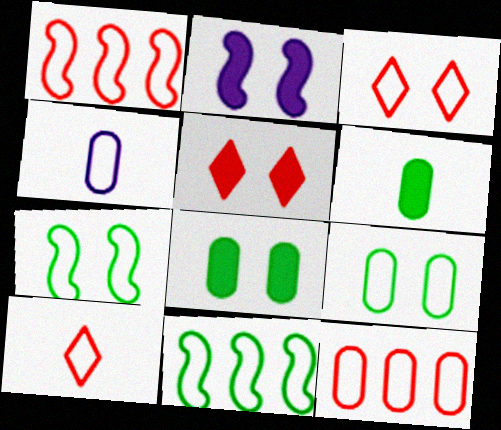[[2, 5, 8], 
[3, 4, 11], 
[4, 9, 12]]